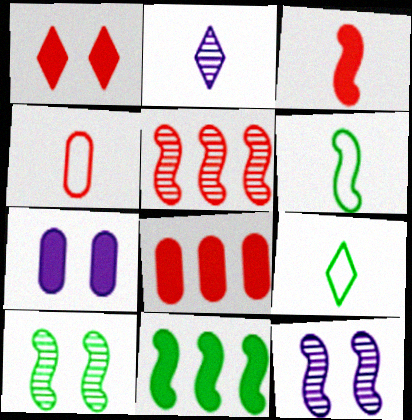[[1, 3, 8], 
[1, 4, 5], 
[5, 7, 9], 
[6, 10, 11], 
[8, 9, 12]]